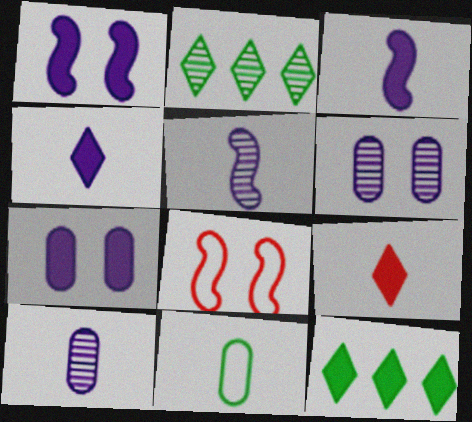[[5, 9, 11], 
[8, 10, 12]]